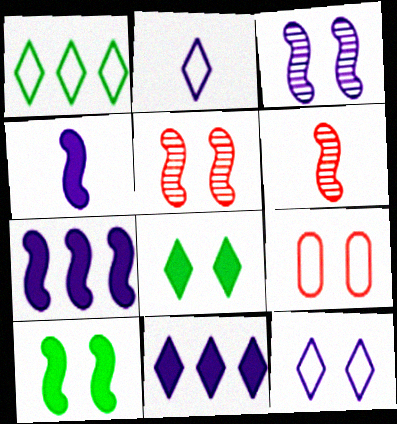[[3, 8, 9]]